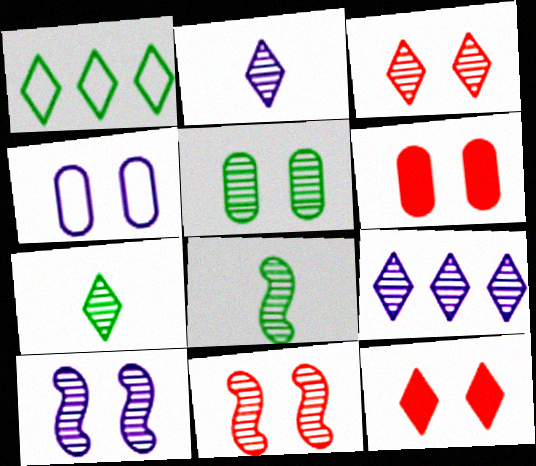[[1, 2, 12], 
[3, 5, 10], 
[3, 7, 9], 
[4, 5, 6]]